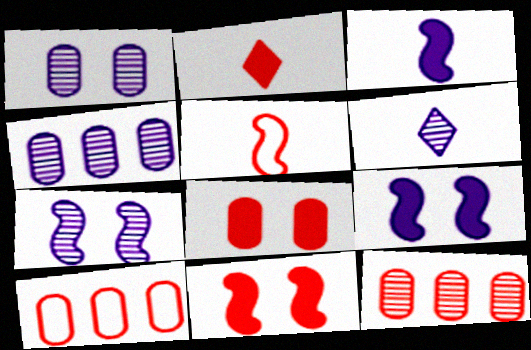[[4, 6, 7]]